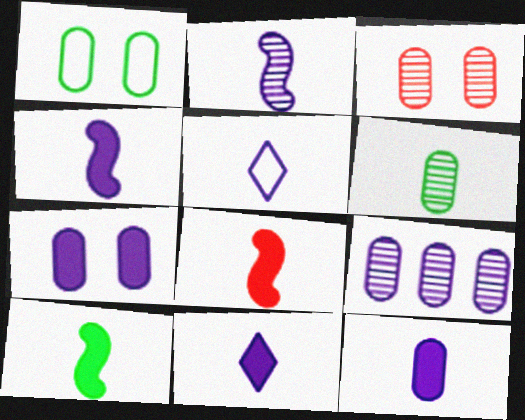[[1, 3, 7], 
[2, 5, 12], 
[3, 6, 9], 
[4, 8, 10], 
[4, 11, 12], 
[5, 6, 8]]